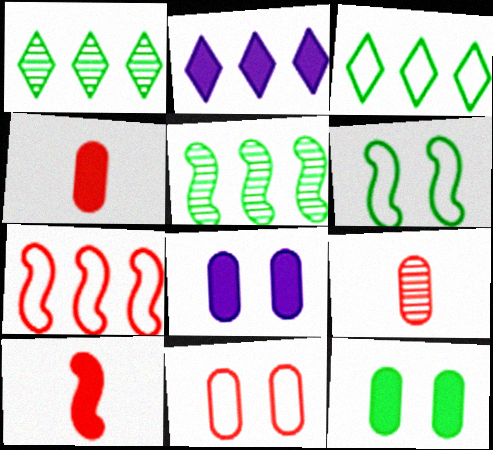[[2, 6, 9], 
[2, 10, 12]]